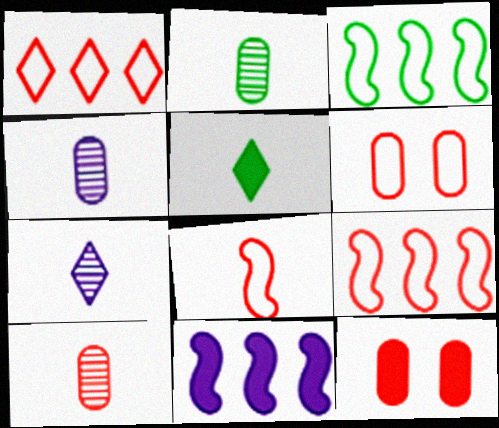[[1, 6, 8], 
[2, 4, 10], 
[3, 7, 12], 
[4, 5, 8], 
[5, 11, 12]]